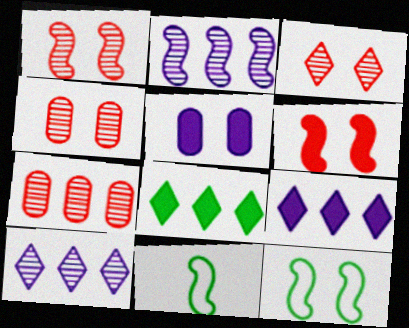[[1, 3, 4], 
[2, 6, 11], 
[3, 5, 12], 
[4, 9, 11]]